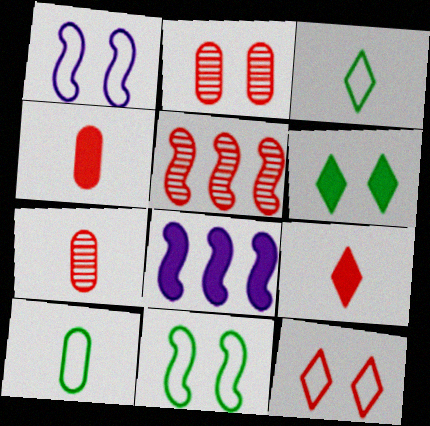[[1, 2, 6], 
[2, 3, 8], 
[4, 5, 12], 
[4, 6, 8]]